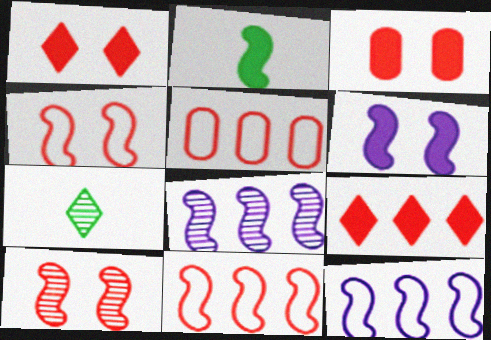[[2, 4, 8], 
[2, 10, 12], 
[3, 7, 12], 
[5, 6, 7]]